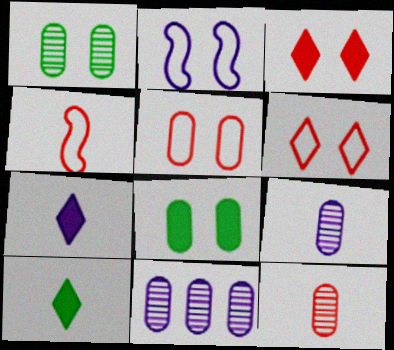[[1, 2, 3], 
[1, 11, 12], 
[2, 7, 11], 
[4, 9, 10]]